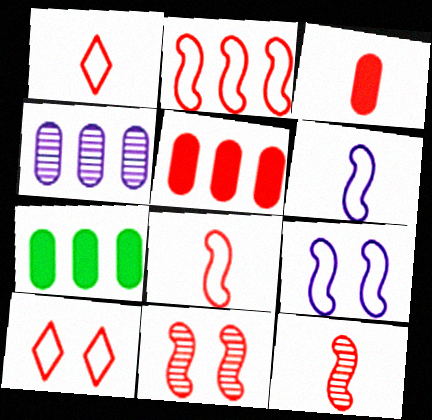[[1, 3, 12], 
[1, 5, 11], 
[5, 10, 12]]